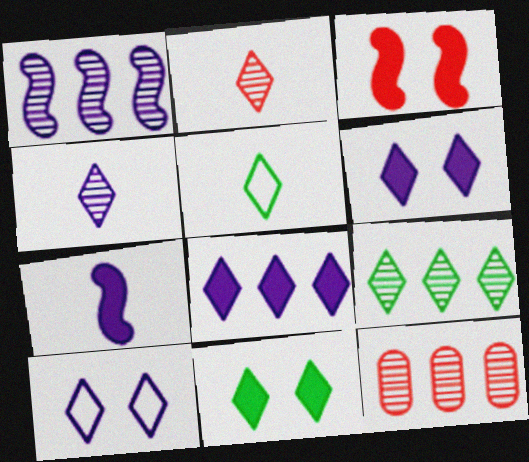[[1, 9, 12], 
[4, 8, 10], 
[5, 9, 11]]